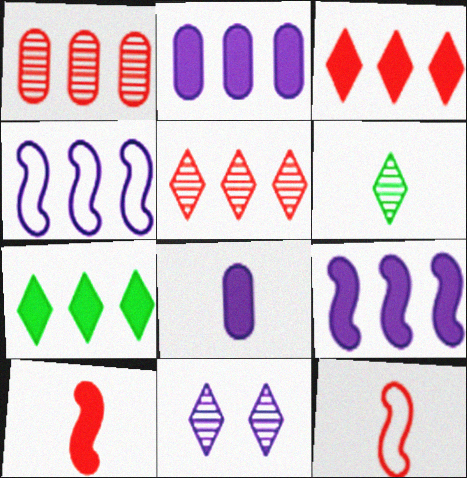[[1, 4, 7], 
[4, 8, 11], 
[5, 6, 11], 
[6, 8, 12]]